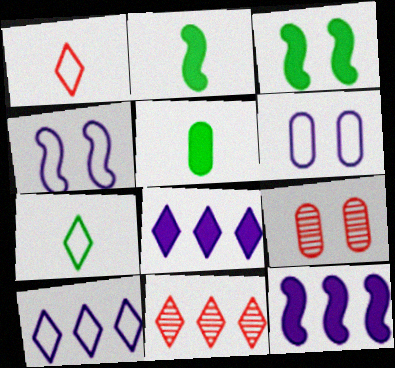[[2, 6, 11], 
[2, 9, 10], 
[4, 5, 11], 
[7, 9, 12]]